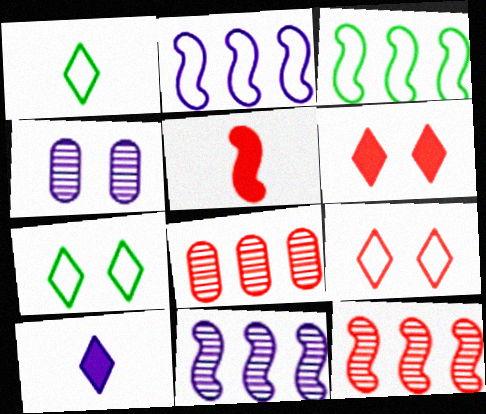[[2, 4, 10], 
[5, 8, 9]]